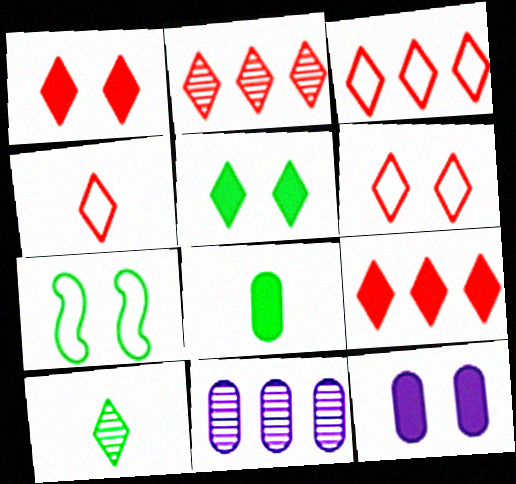[[1, 2, 4], 
[2, 3, 9], 
[3, 4, 6]]